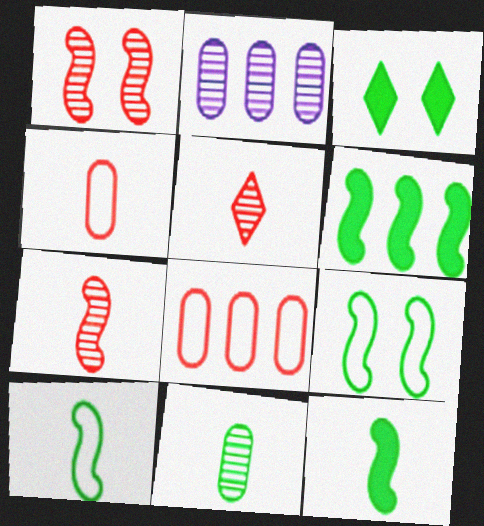[]